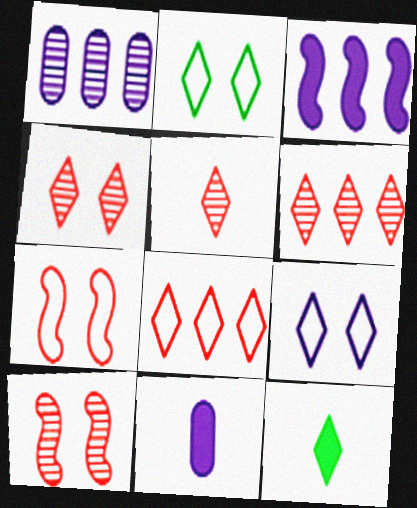[[1, 7, 12], 
[4, 5, 6], 
[6, 9, 12]]